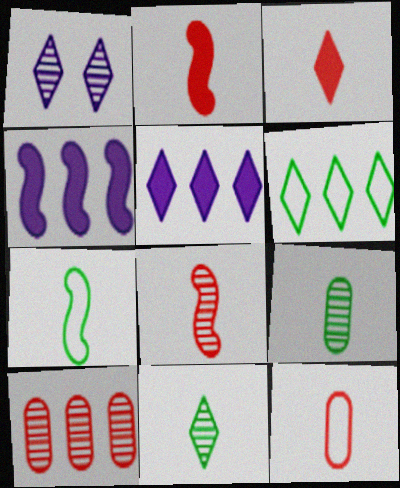[[1, 3, 6], 
[3, 8, 12], 
[4, 6, 10]]